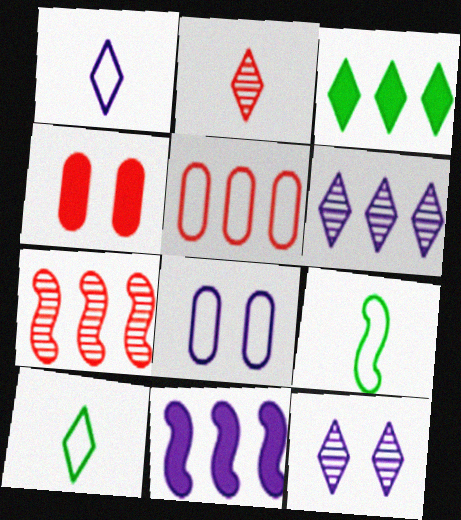[[4, 6, 9]]